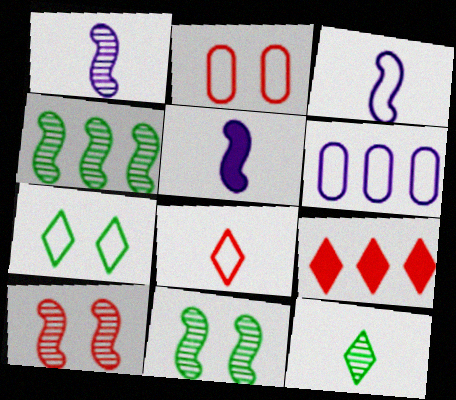[[1, 3, 5], 
[1, 4, 10], 
[4, 6, 9]]